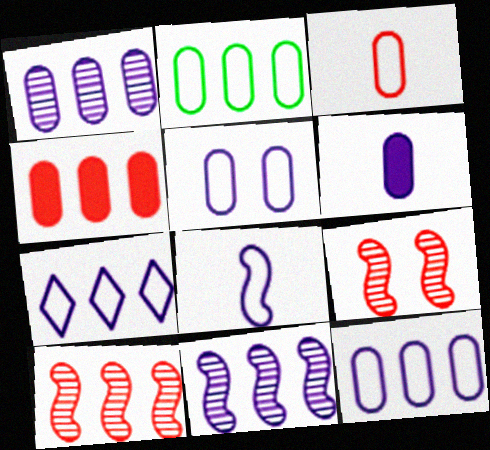[[1, 2, 4], 
[1, 5, 6], 
[2, 3, 5], 
[5, 7, 8]]